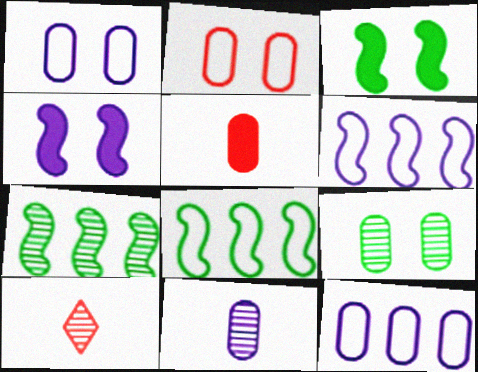[[3, 10, 12], 
[5, 9, 12]]